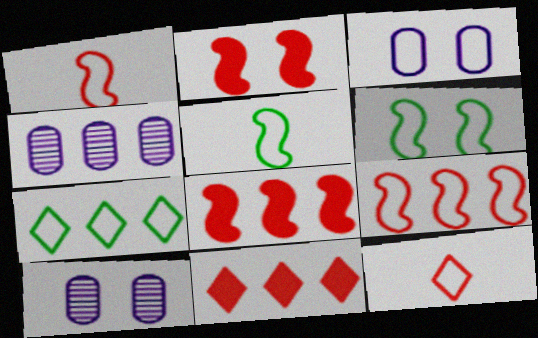[[1, 3, 7], 
[4, 7, 8], 
[5, 10, 11]]